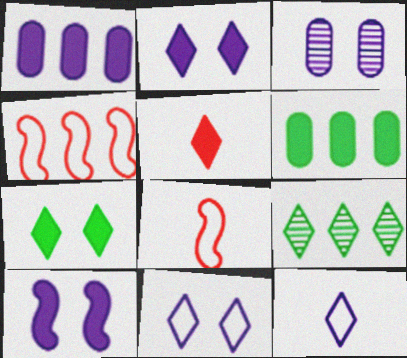[[1, 4, 9], 
[3, 10, 11], 
[5, 6, 10], 
[5, 9, 11]]